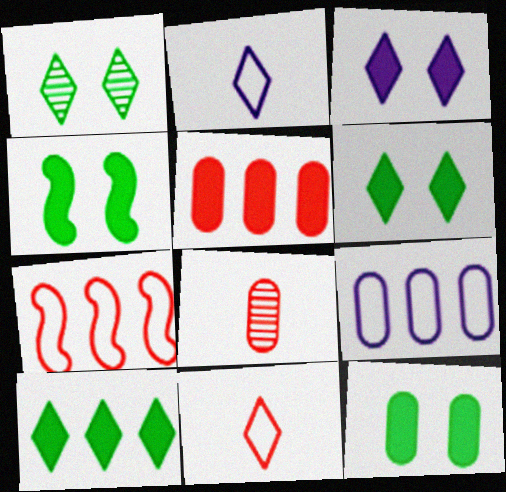[[4, 6, 12], 
[8, 9, 12]]